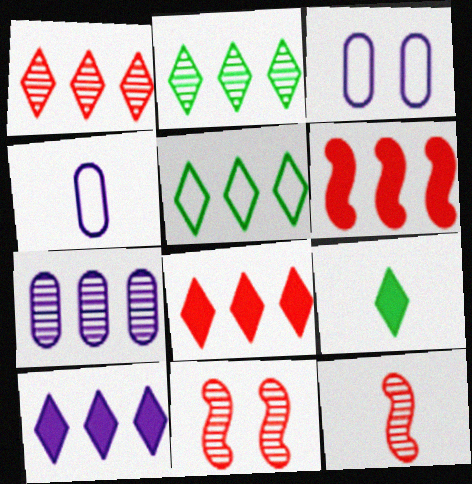[[1, 5, 10], 
[4, 9, 12], 
[5, 6, 7]]